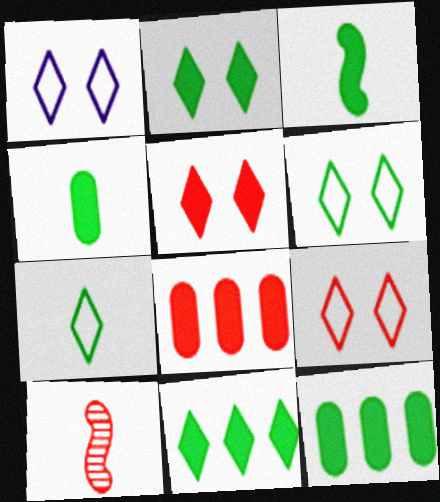[[1, 6, 9], 
[1, 10, 12], 
[2, 3, 12], 
[8, 9, 10]]